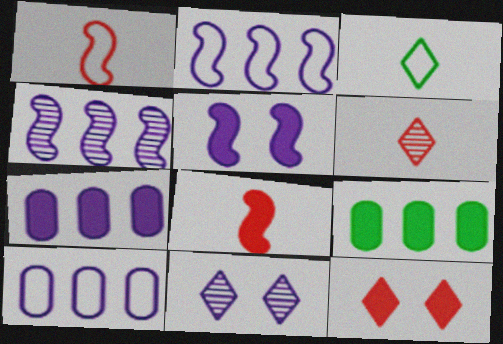[[1, 9, 11]]